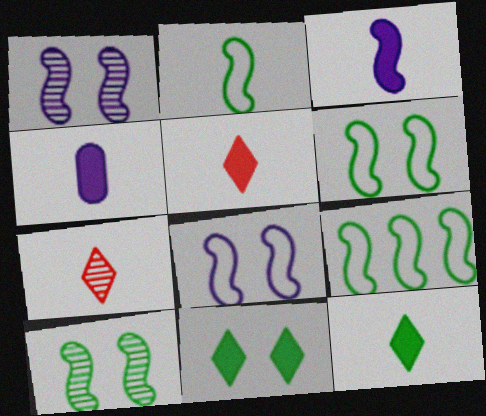[[2, 4, 7], 
[2, 6, 9]]